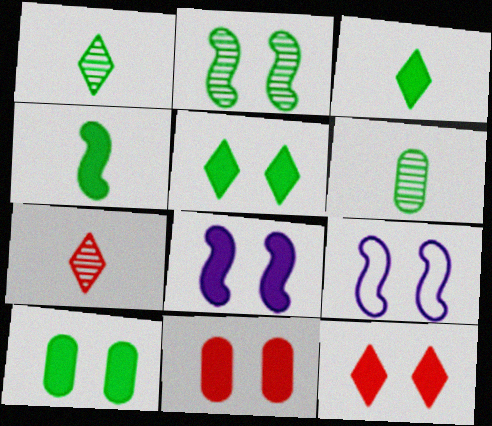[[5, 8, 11], 
[8, 10, 12]]